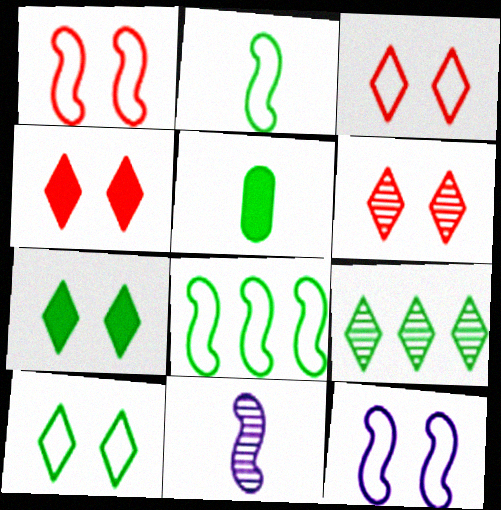[[3, 4, 6]]